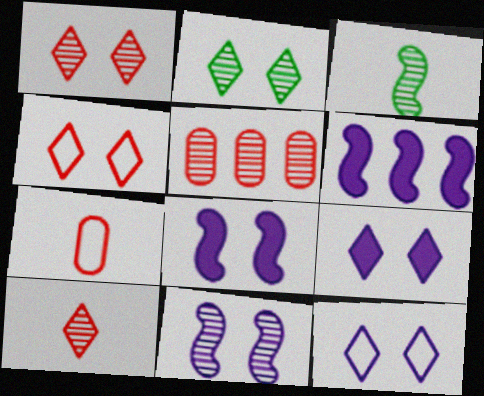[[2, 4, 9], 
[2, 6, 7]]